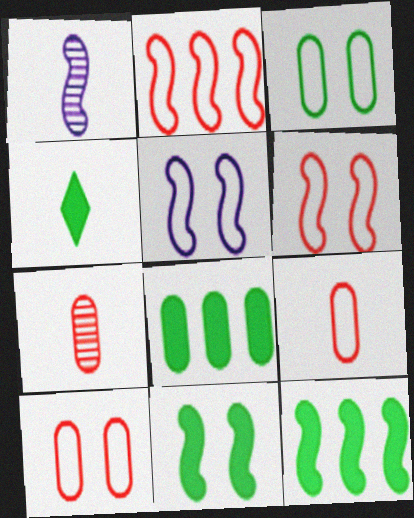[[1, 2, 11], 
[1, 4, 9], 
[1, 6, 12], 
[4, 8, 11]]